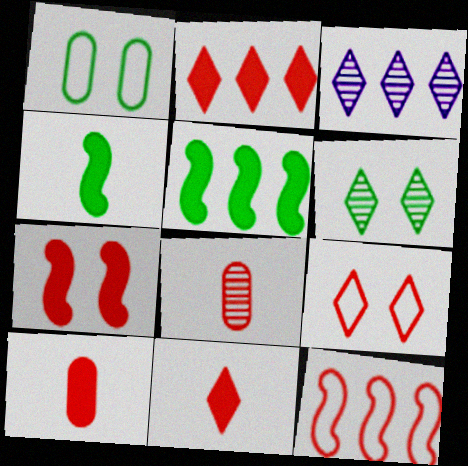[[2, 7, 10]]